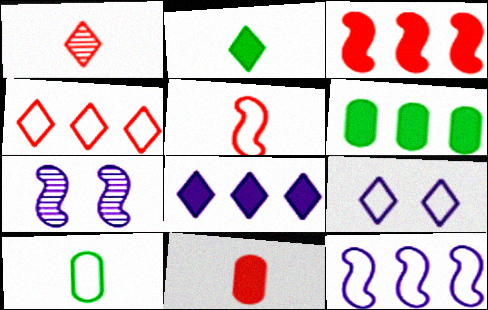[[1, 5, 11], 
[3, 6, 8]]